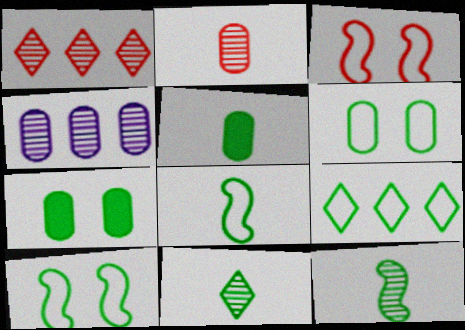[[5, 8, 11], 
[6, 8, 9], 
[7, 9, 12]]